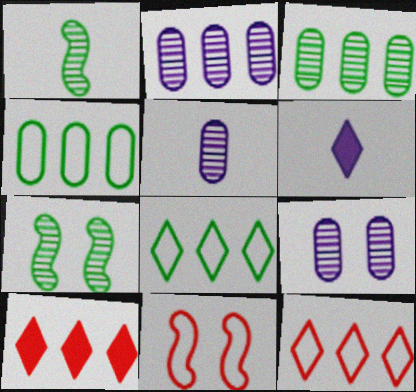[[2, 5, 9], 
[3, 6, 11]]